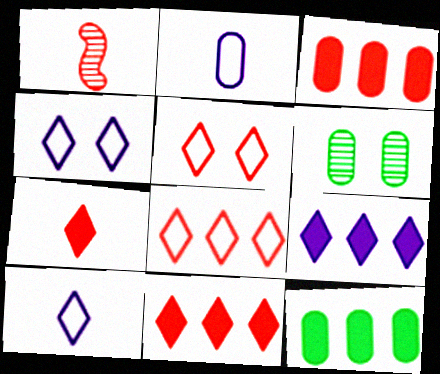[[1, 3, 5], 
[1, 4, 12], 
[2, 3, 6]]